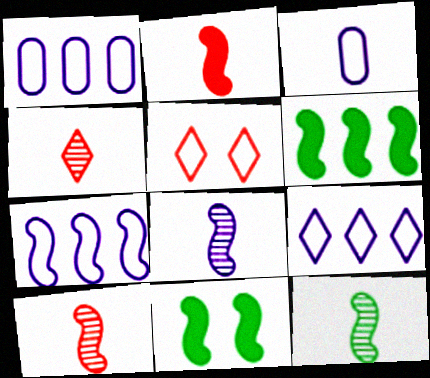[[1, 4, 11], 
[1, 7, 9], 
[7, 10, 11], 
[8, 10, 12]]